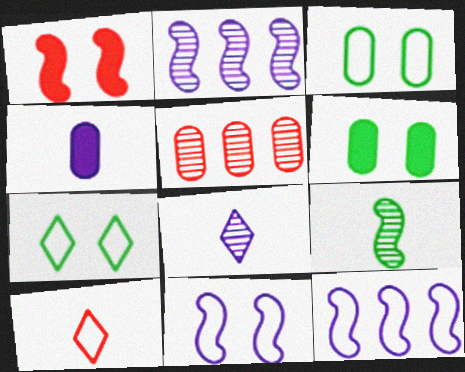[[1, 5, 10], 
[1, 9, 12], 
[2, 6, 10], 
[3, 4, 5], 
[3, 10, 12], 
[4, 9, 10]]